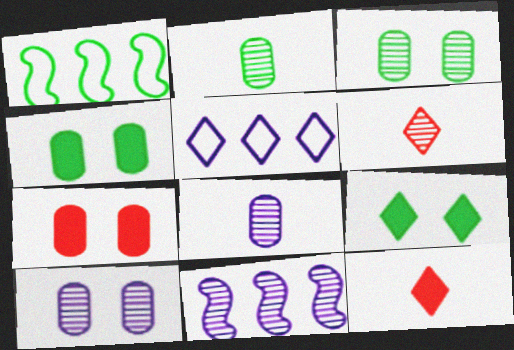[[1, 2, 9], 
[1, 10, 12], 
[3, 6, 11], 
[5, 6, 9]]